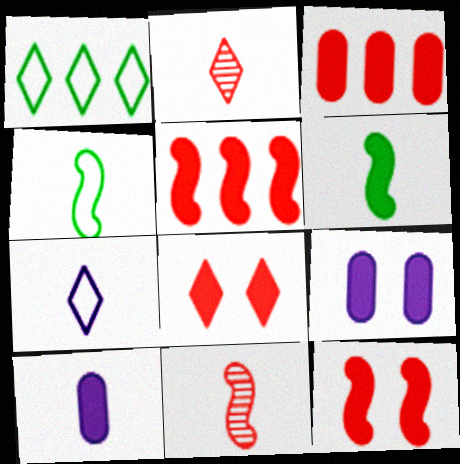[[1, 9, 11], 
[2, 4, 10]]